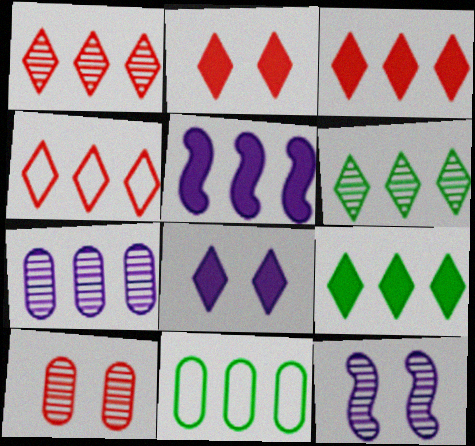[[1, 3, 4], 
[1, 5, 11]]